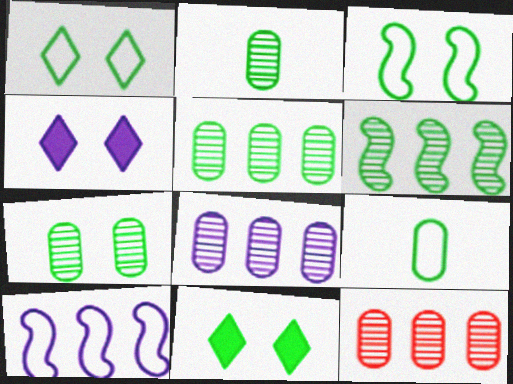[[2, 5, 7], 
[3, 7, 11], 
[5, 8, 12], 
[6, 9, 11]]